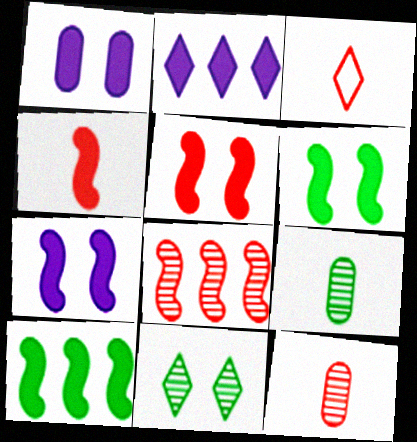[[2, 3, 11], 
[3, 4, 12], 
[4, 7, 10], 
[5, 6, 7]]